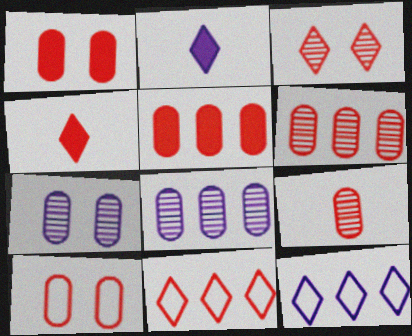[[3, 4, 11], 
[5, 9, 10]]